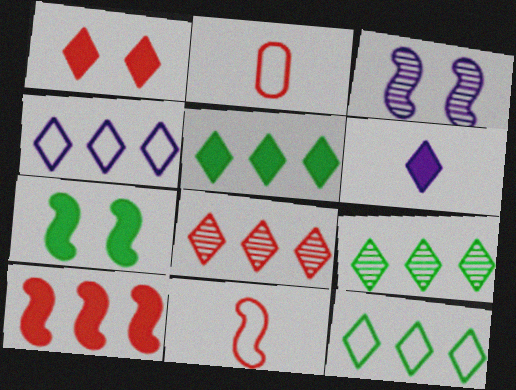[[1, 5, 6], 
[2, 3, 5], 
[4, 5, 8], 
[5, 9, 12]]